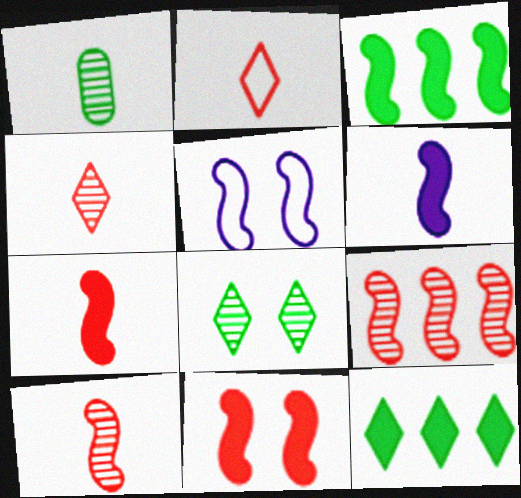[[1, 2, 6], 
[3, 5, 10], 
[3, 6, 11]]